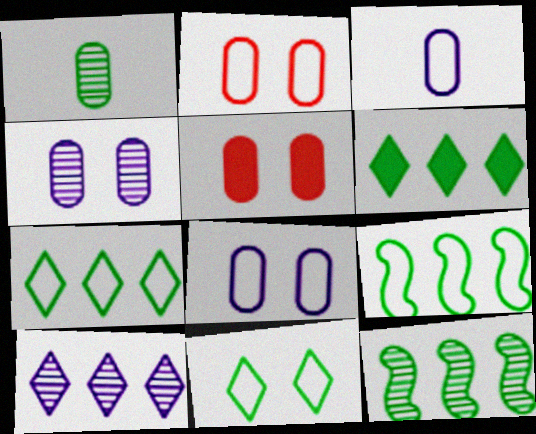[]